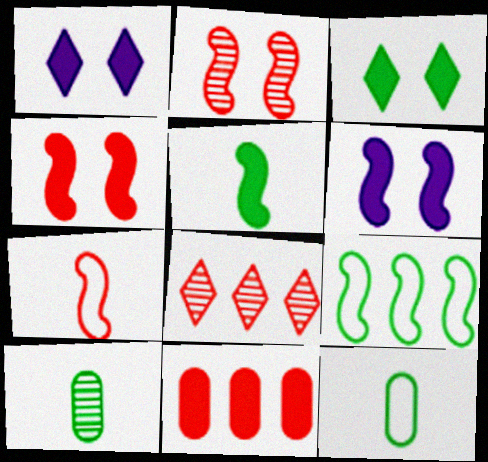[[1, 5, 11], 
[3, 9, 10], 
[6, 8, 12]]